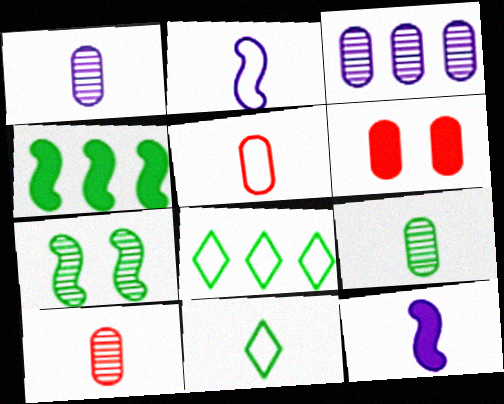[[1, 9, 10], 
[2, 5, 11], 
[10, 11, 12]]